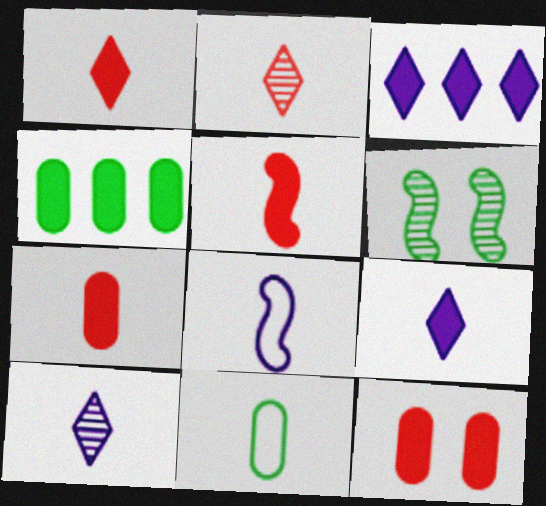[[1, 5, 7], 
[5, 10, 11]]